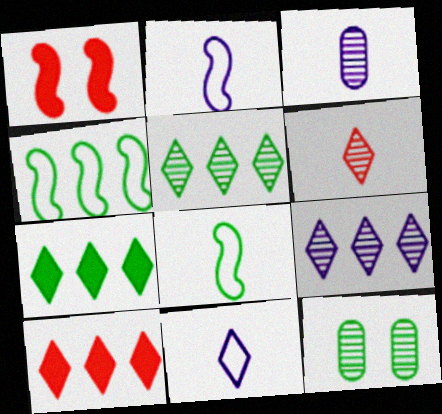[[2, 10, 12], 
[7, 8, 12]]